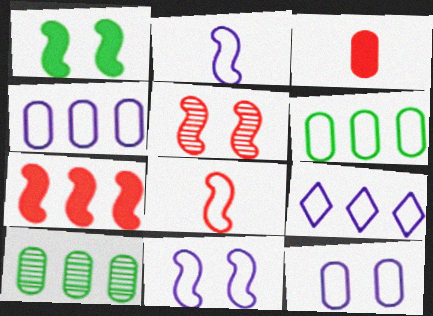[[1, 5, 11], 
[2, 9, 12], 
[3, 10, 12], 
[5, 7, 8], 
[7, 9, 10]]